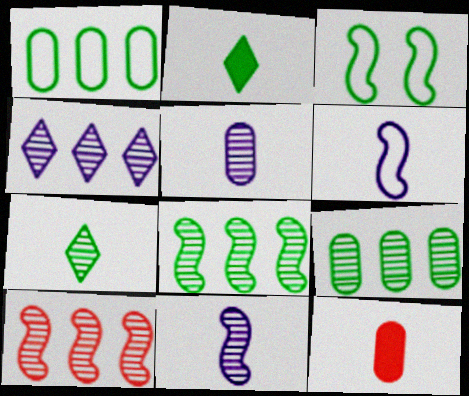[[2, 3, 9], 
[3, 4, 12], 
[4, 9, 10], 
[6, 7, 12]]